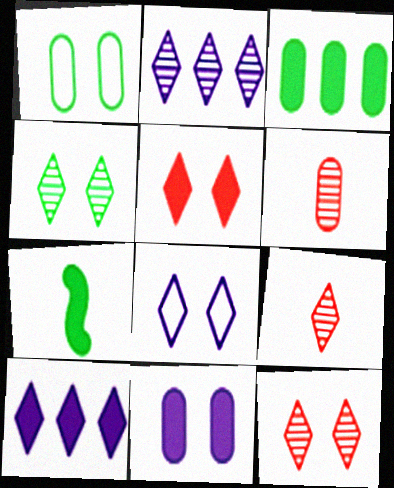[[2, 4, 9], 
[4, 5, 8]]